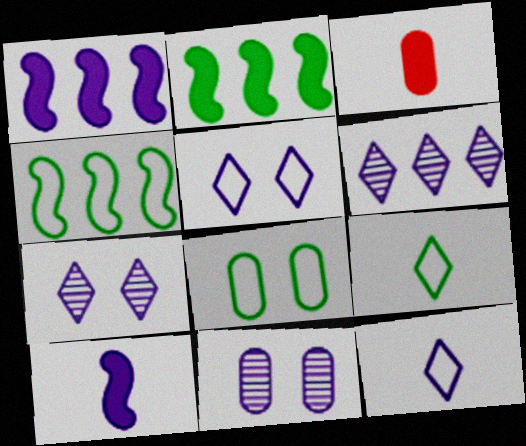[[1, 11, 12], 
[3, 4, 7], 
[4, 8, 9]]